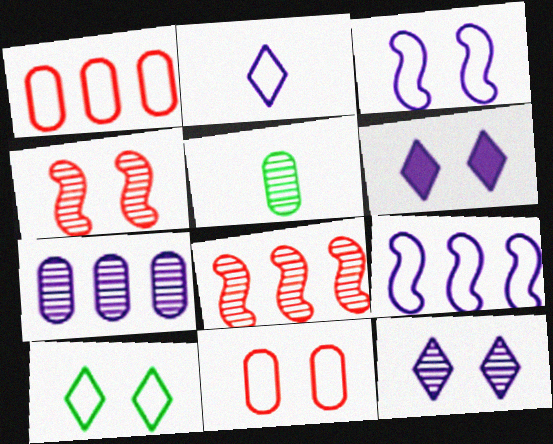[[3, 10, 11], 
[5, 8, 12]]